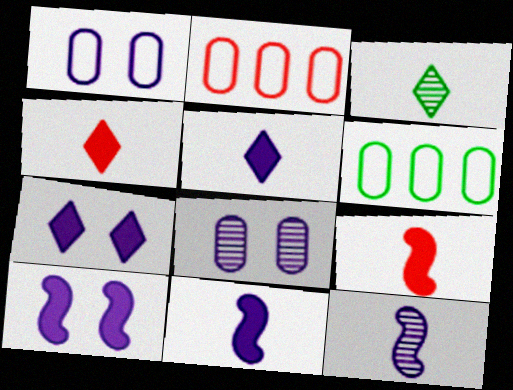[[2, 3, 10]]